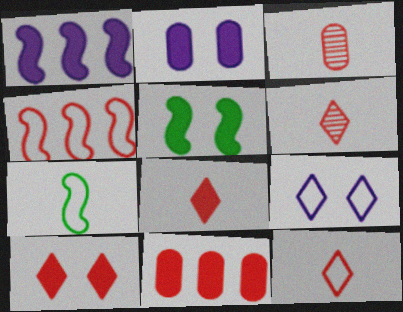[[2, 5, 10], 
[3, 4, 10], 
[6, 8, 12]]